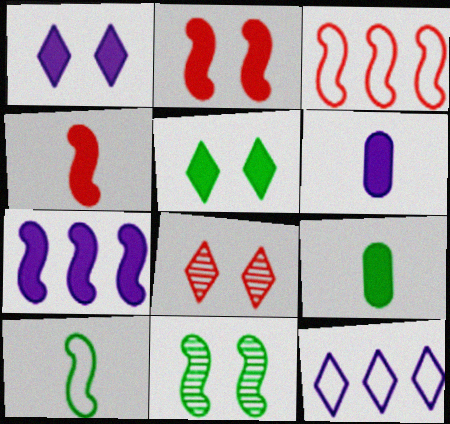[[1, 6, 7]]